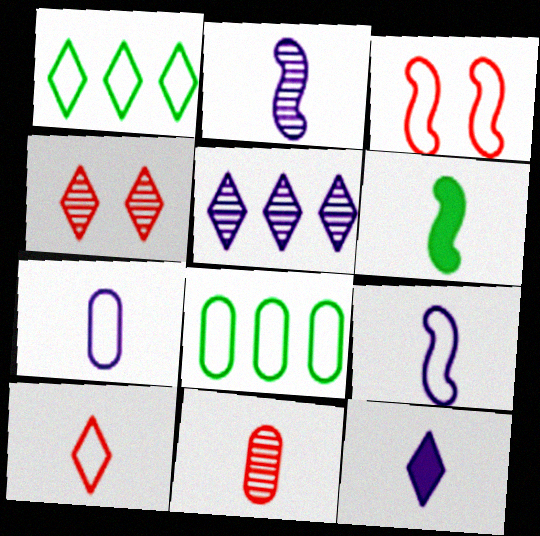[[1, 3, 7], 
[1, 4, 12], 
[2, 7, 12]]